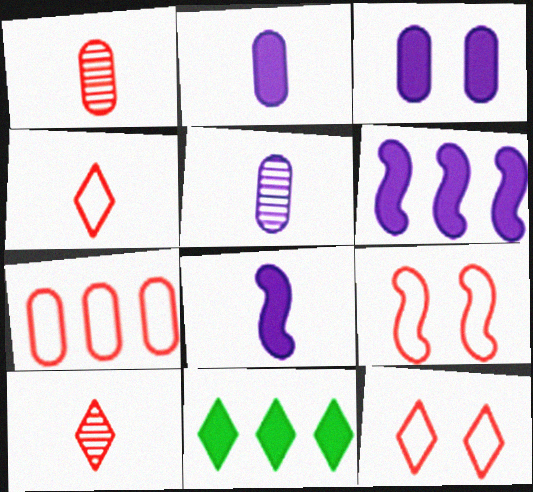[[4, 7, 9], 
[5, 9, 11]]